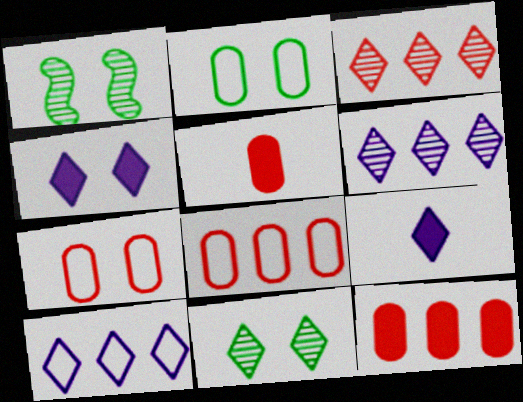[[1, 4, 7], 
[1, 5, 10], 
[1, 8, 9]]